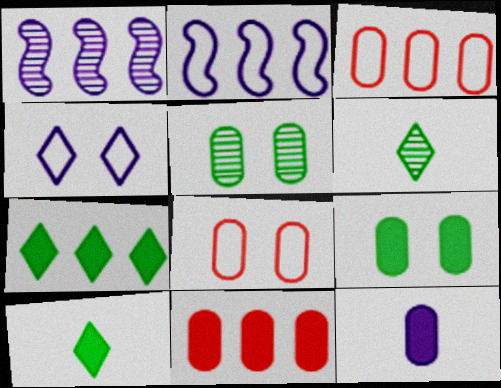[[1, 3, 7], 
[1, 4, 12], 
[1, 8, 10], 
[3, 5, 12], 
[9, 11, 12]]